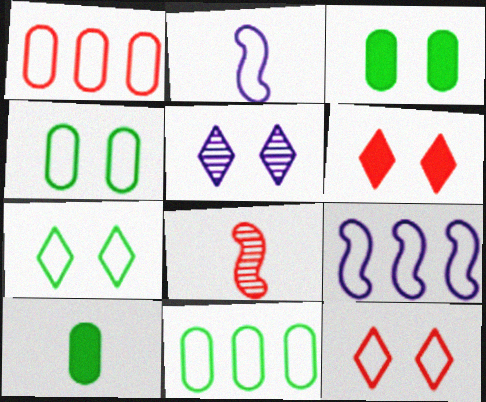[[1, 2, 7], 
[1, 6, 8], 
[2, 11, 12], 
[5, 6, 7]]